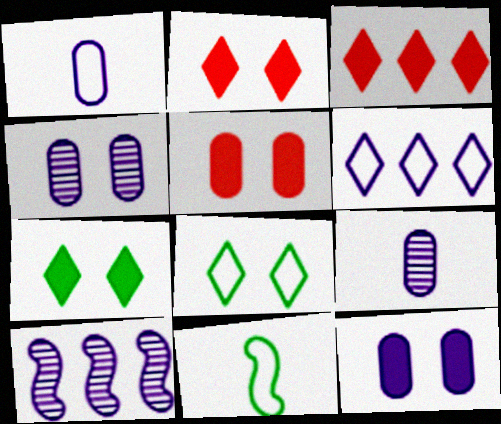[[3, 4, 11]]